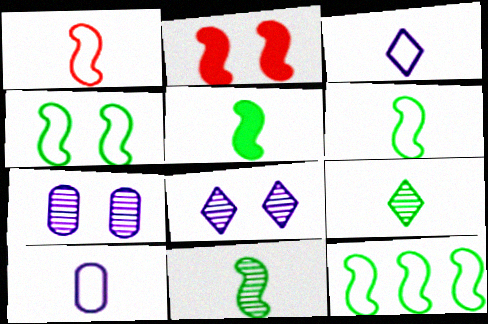[[4, 6, 12], 
[5, 6, 11]]